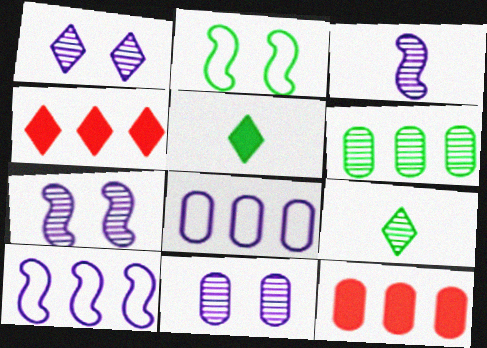[[1, 7, 11], 
[2, 5, 6], 
[4, 6, 10], 
[6, 8, 12]]